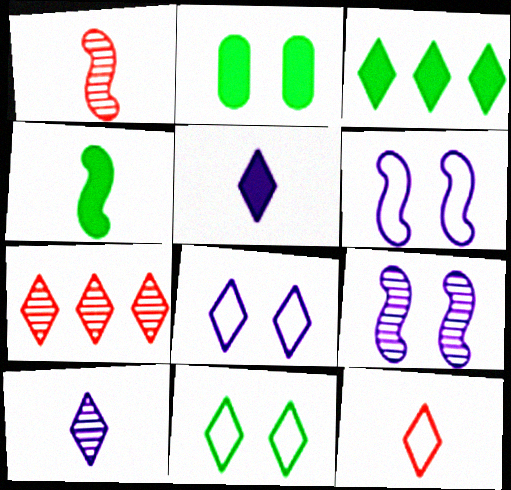[[2, 3, 4], 
[5, 7, 11]]